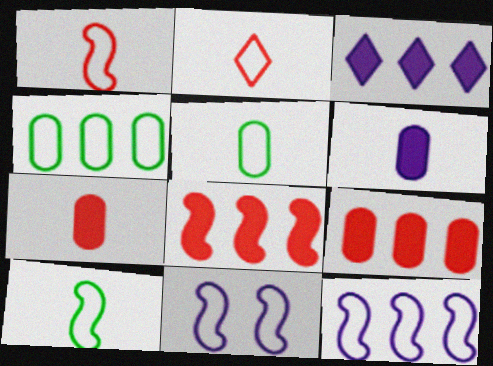[[2, 4, 11]]